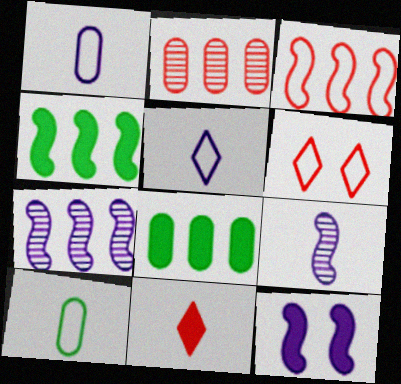[[3, 4, 7], 
[6, 8, 9], 
[8, 11, 12], 
[9, 10, 11]]